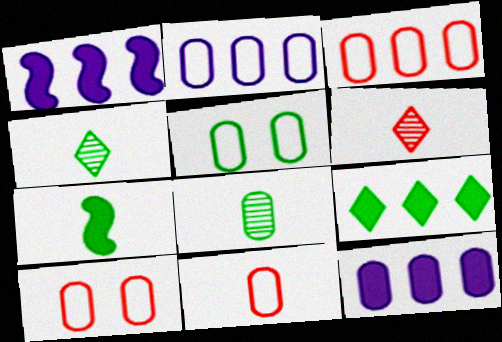[[1, 4, 10], 
[1, 5, 6], 
[2, 5, 11], 
[3, 10, 11], 
[8, 10, 12]]